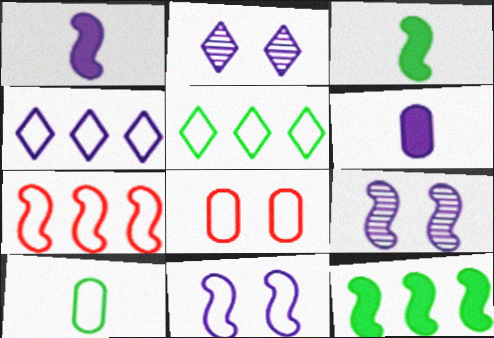[[3, 7, 9], 
[4, 6, 9]]